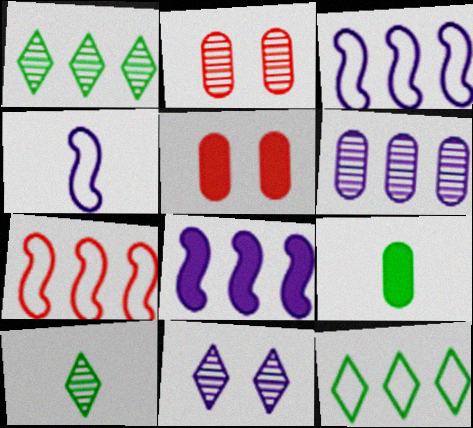[[1, 4, 5], 
[3, 5, 10], 
[7, 9, 11]]